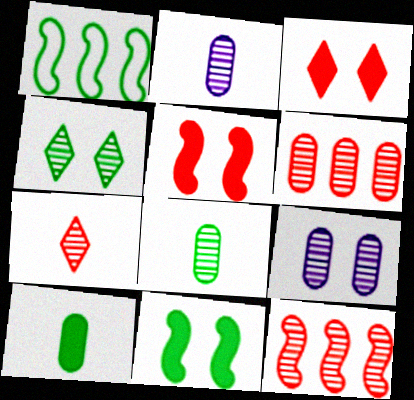[[1, 2, 3], 
[1, 4, 10], 
[2, 4, 12], 
[6, 8, 9]]